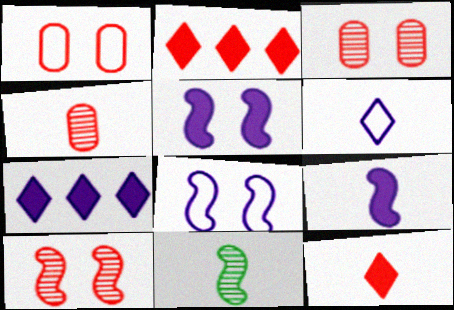[[1, 7, 11]]